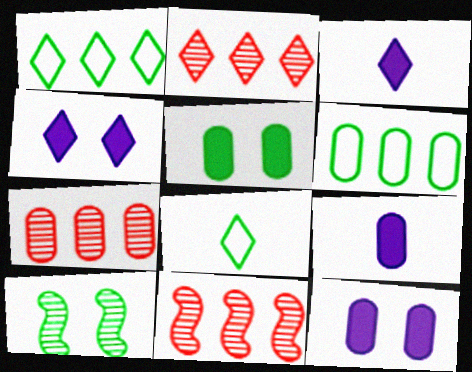[[2, 4, 8], 
[2, 7, 11], 
[8, 11, 12]]